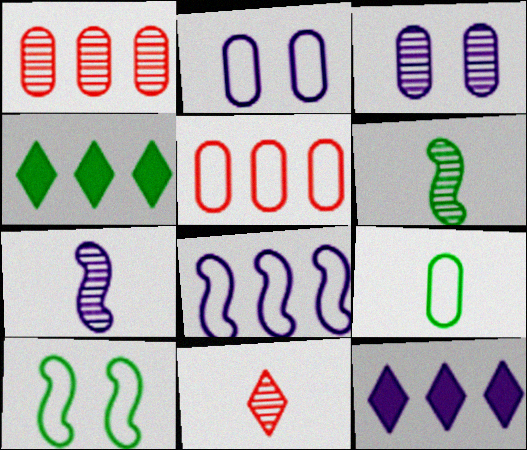[[1, 4, 8], 
[2, 5, 9], 
[2, 7, 12]]